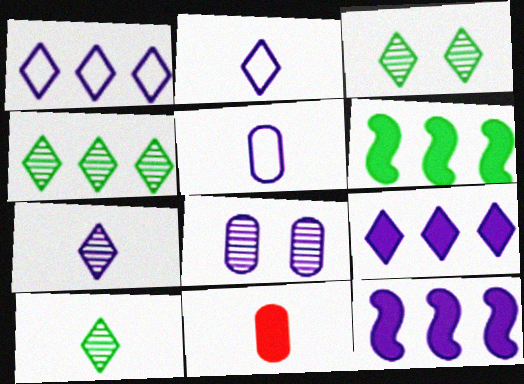[[2, 8, 12], 
[3, 4, 10]]